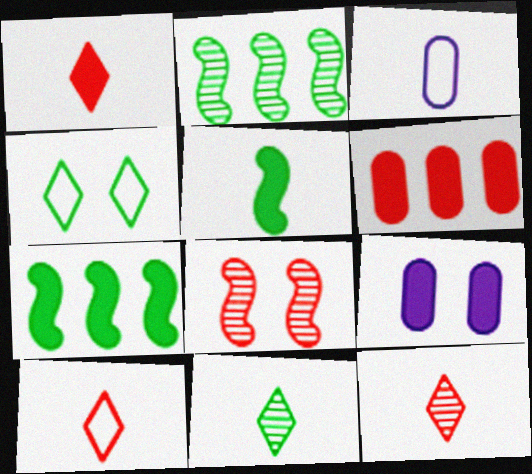[[1, 7, 9], 
[1, 10, 12], 
[2, 9, 10], 
[3, 5, 12], 
[4, 8, 9], 
[6, 8, 10]]